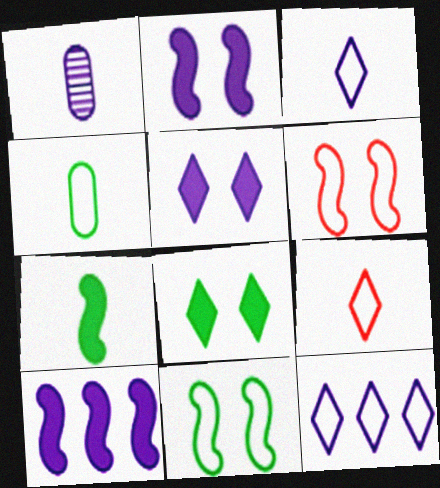[[1, 2, 12], 
[1, 7, 9], 
[4, 6, 12]]